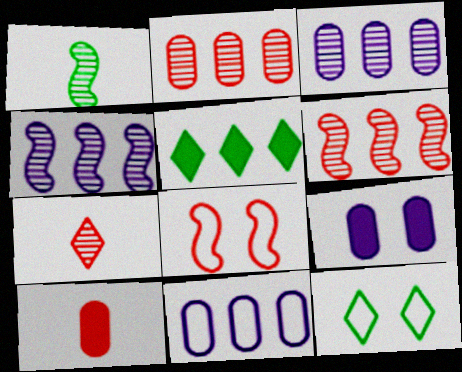[[4, 10, 12], 
[5, 6, 11]]